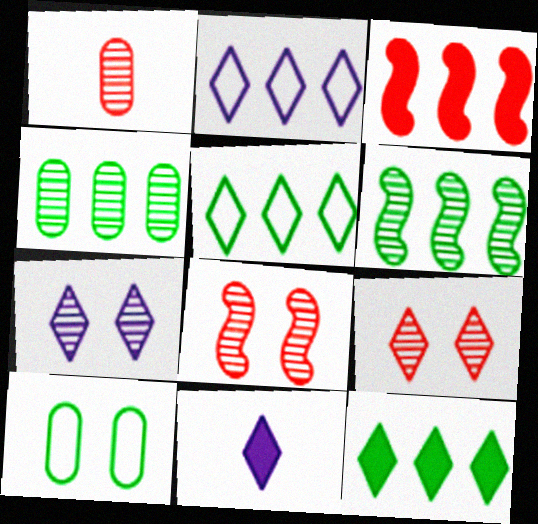[[1, 6, 7], 
[2, 3, 4], 
[2, 7, 11], 
[5, 9, 11]]